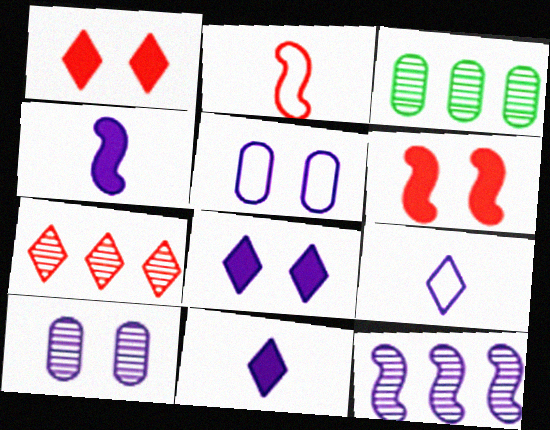[[2, 3, 8], 
[3, 6, 9], 
[3, 7, 12], 
[5, 11, 12]]